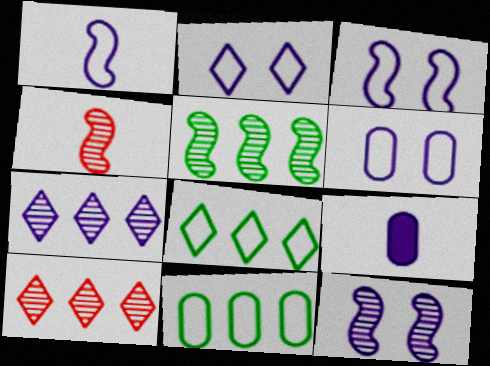[[2, 3, 6], 
[3, 7, 9], 
[4, 5, 12]]